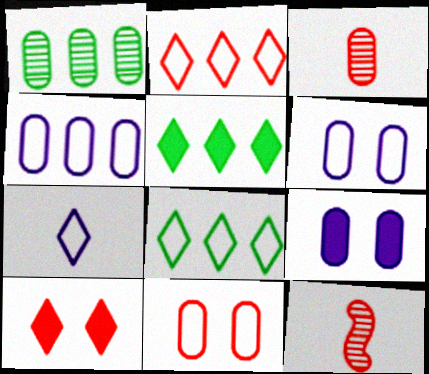[[5, 6, 12], 
[8, 9, 12]]